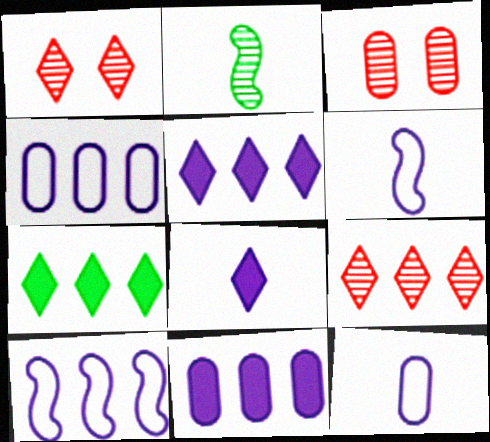[[3, 6, 7]]